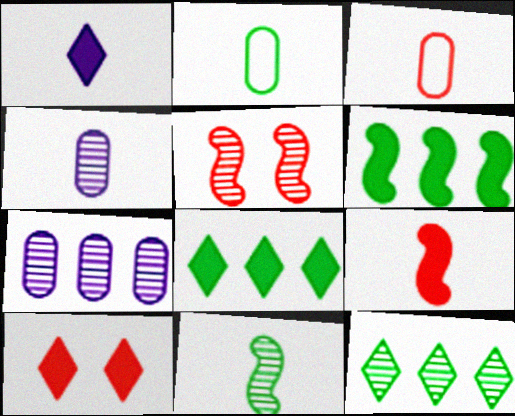[[1, 3, 11], 
[1, 8, 10], 
[4, 5, 12]]